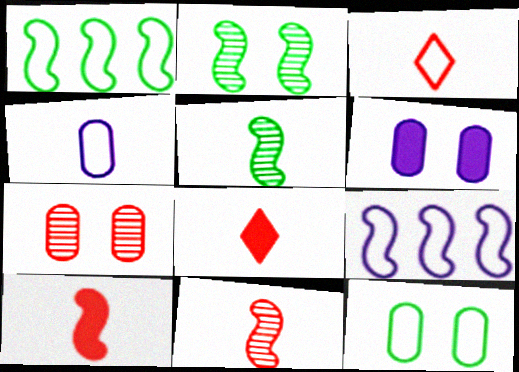[[2, 9, 10], 
[3, 9, 12], 
[4, 5, 8], 
[6, 7, 12]]